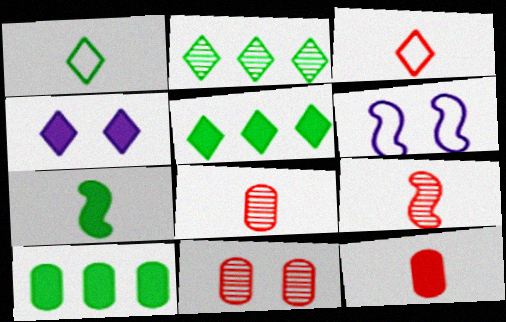[[2, 3, 4], 
[2, 6, 12], 
[3, 9, 12], 
[5, 6, 8]]